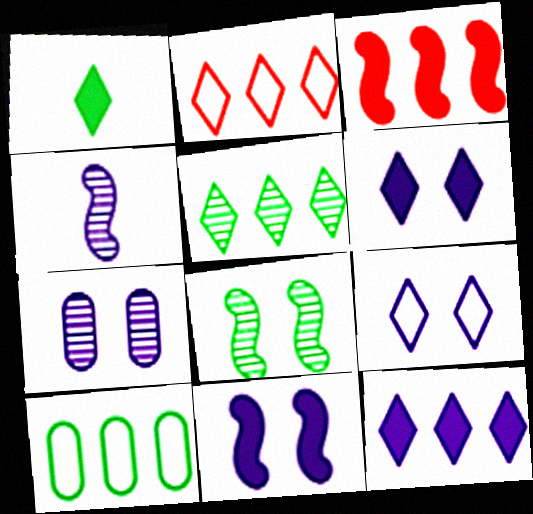[[1, 8, 10], 
[2, 5, 12], 
[7, 9, 11]]